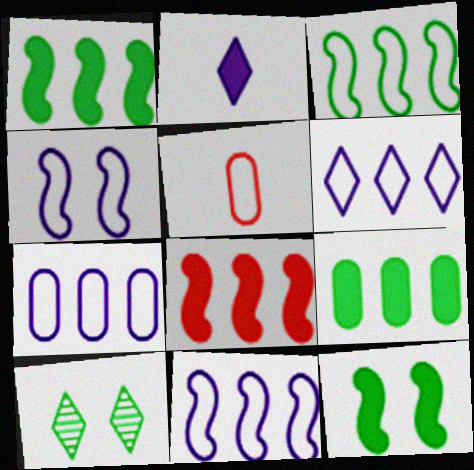[[6, 7, 11]]